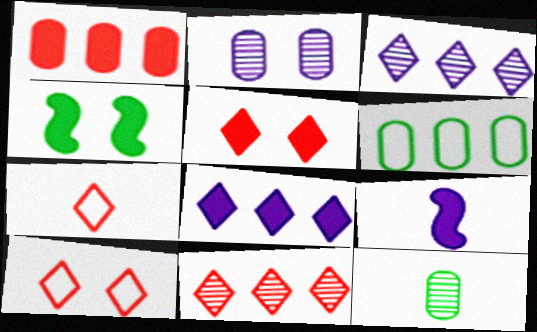[[2, 4, 10], 
[5, 7, 11], 
[7, 9, 12]]